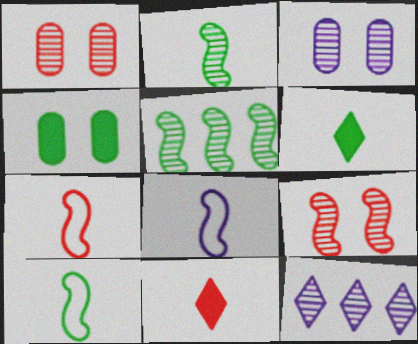[[1, 2, 12], 
[4, 7, 12], 
[7, 8, 10]]